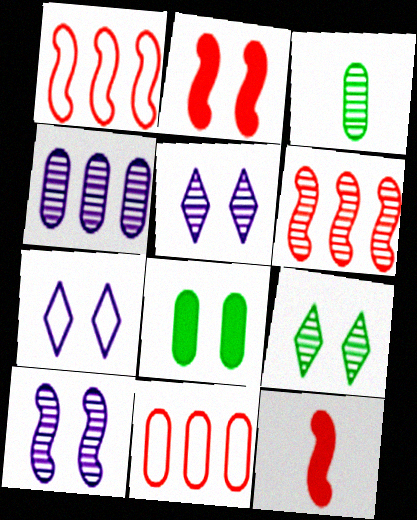[[3, 5, 6]]